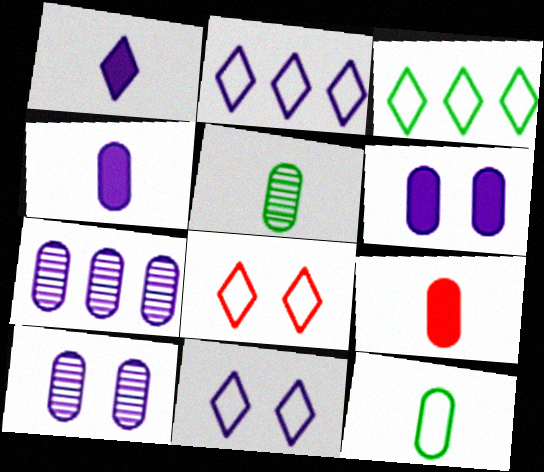[]